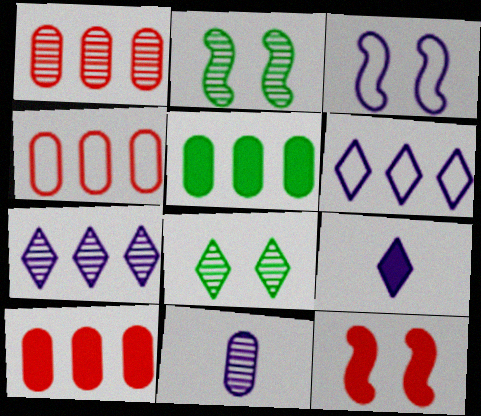[[1, 4, 10], 
[2, 3, 12], 
[2, 4, 9], 
[5, 9, 12]]